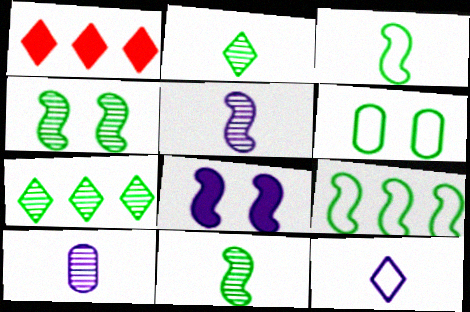[[1, 5, 6]]